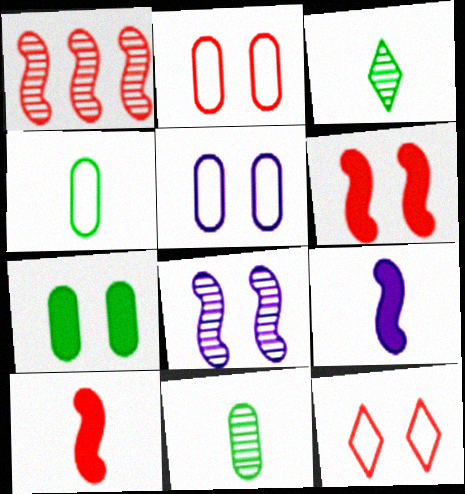[[7, 8, 12]]